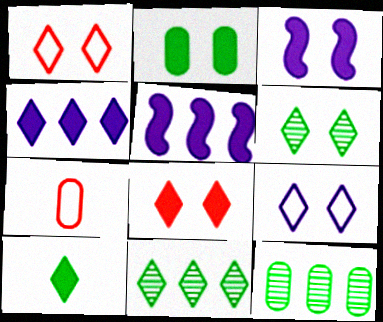[[2, 3, 8], 
[3, 7, 11], 
[4, 8, 10], 
[5, 6, 7], 
[6, 8, 9]]